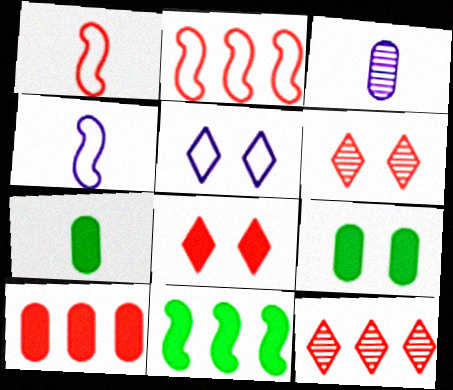[[1, 6, 10], 
[2, 10, 12], 
[4, 9, 12]]